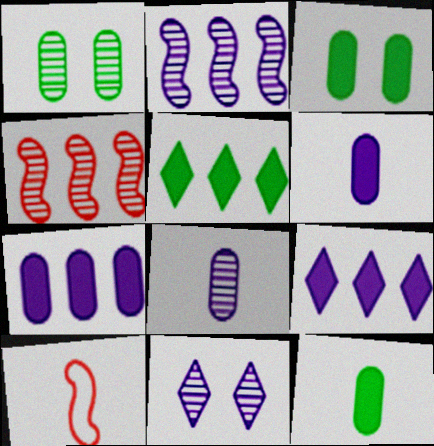[[1, 9, 10], 
[2, 8, 11]]